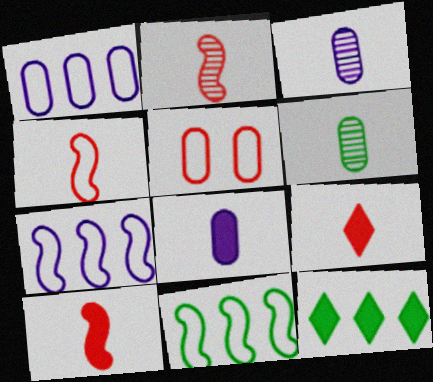[[2, 4, 10]]